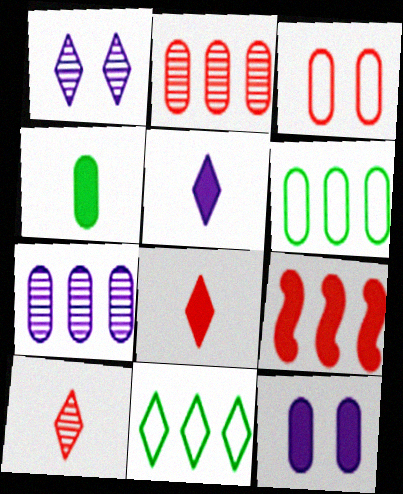[[1, 8, 11], 
[3, 4, 7], 
[3, 9, 10], 
[7, 9, 11]]